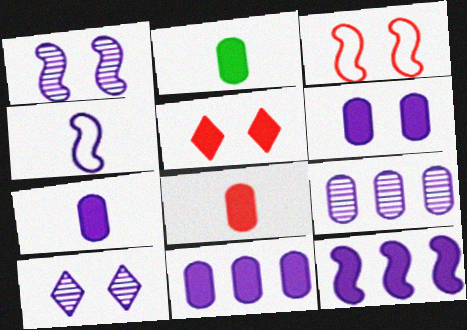[[1, 4, 12], 
[2, 5, 12], 
[2, 7, 8], 
[4, 10, 11], 
[6, 7, 11]]